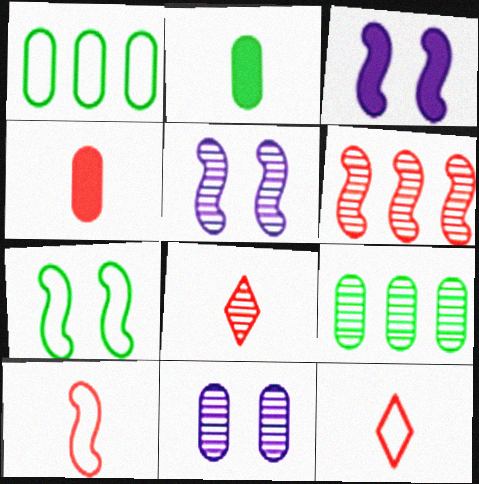[[1, 3, 8], 
[1, 4, 11], 
[3, 9, 12], 
[4, 8, 10], 
[5, 8, 9]]